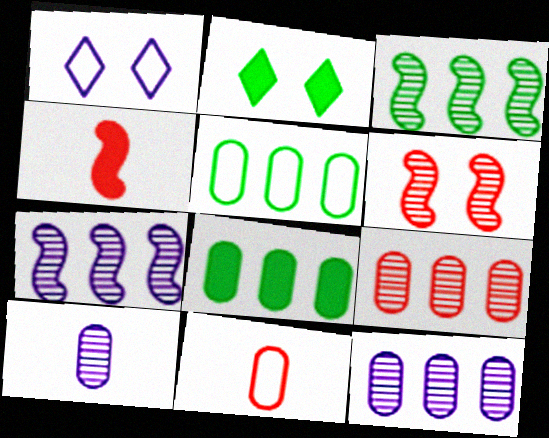[[2, 7, 11]]